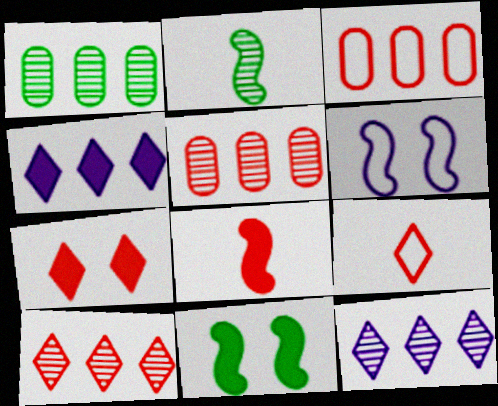[[7, 9, 10]]